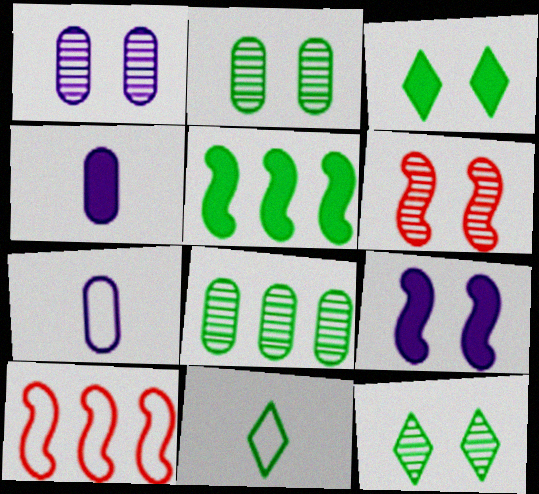[[1, 6, 12], 
[2, 5, 11], 
[4, 10, 12]]